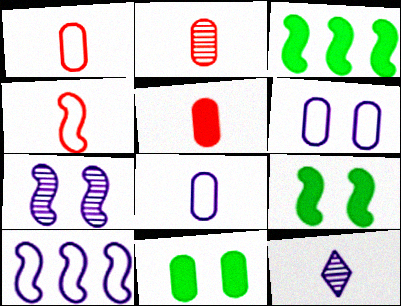[[1, 2, 5], 
[3, 4, 7]]